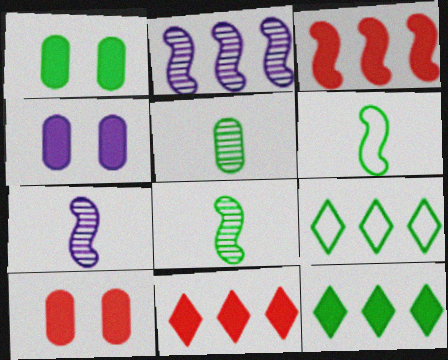[[1, 4, 10], 
[1, 8, 9], 
[7, 9, 10]]